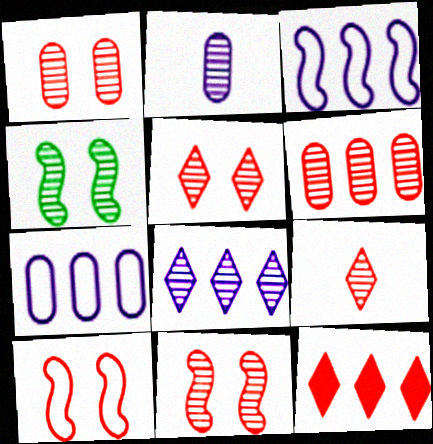[[1, 5, 11], 
[6, 9, 11]]